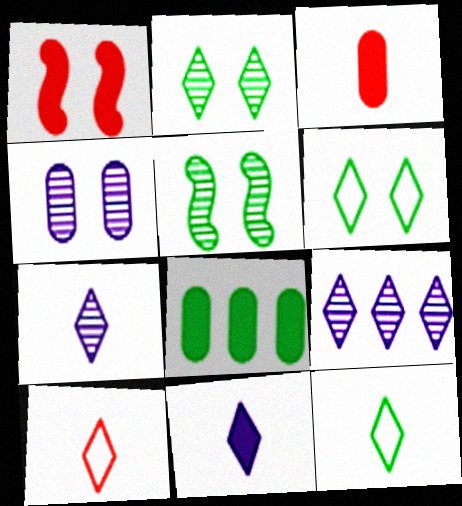[[1, 4, 6], 
[1, 8, 11], 
[5, 8, 12]]